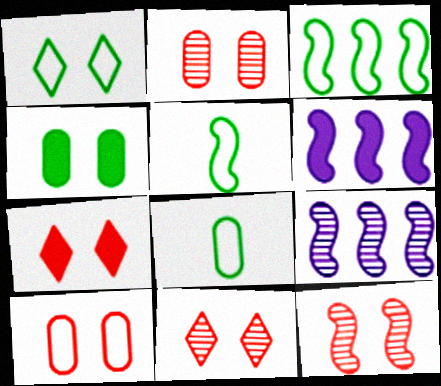[[1, 3, 8], 
[2, 11, 12], 
[5, 6, 12], 
[6, 8, 11], 
[7, 8, 9], 
[7, 10, 12]]